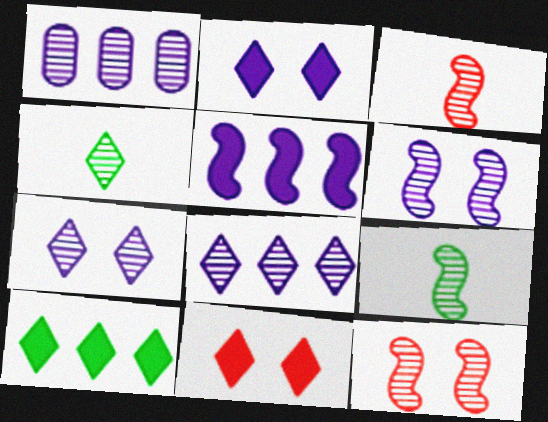[[1, 4, 12]]